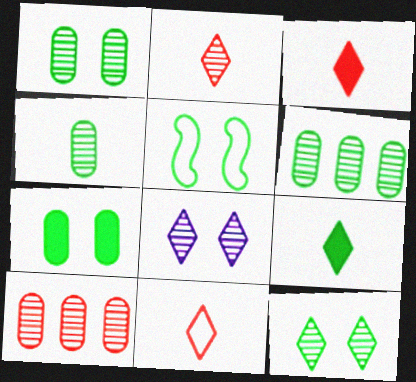[[1, 4, 6], 
[2, 3, 11], 
[5, 6, 9], 
[5, 7, 12]]